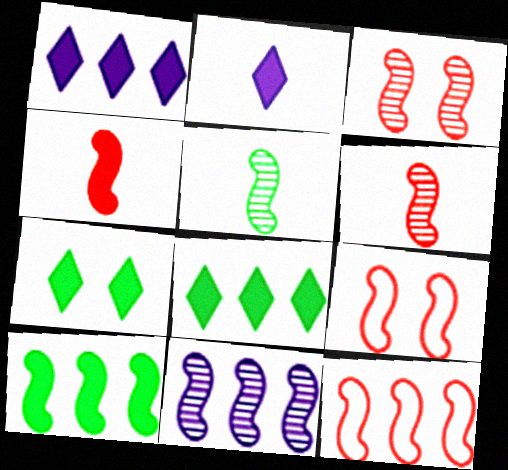[[3, 4, 12], 
[3, 5, 11], 
[10, 11, 12]]